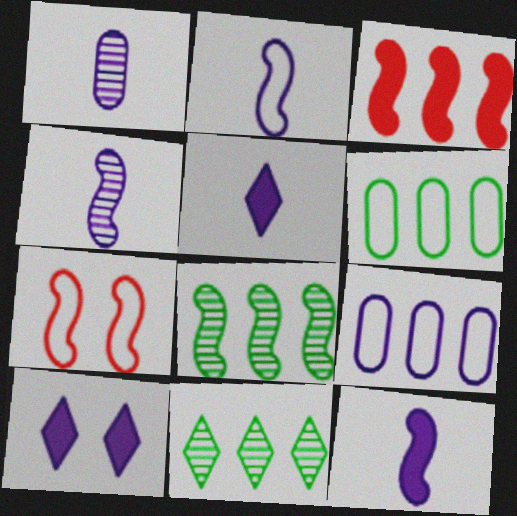[[1, 2, 5], 
[2, 4, 12], 
[3, 9, 11], 
[4, 9, 10], 
[7, 8, 12]]